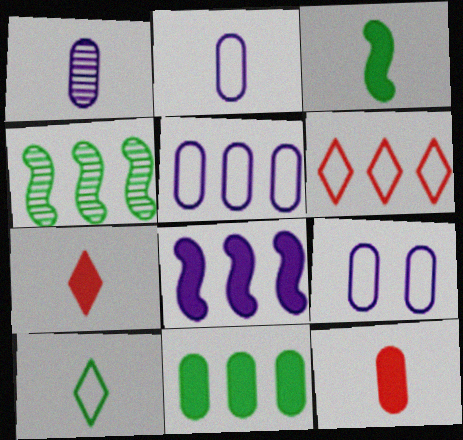[[2, 5, 9], 
[4, 7, 9]]